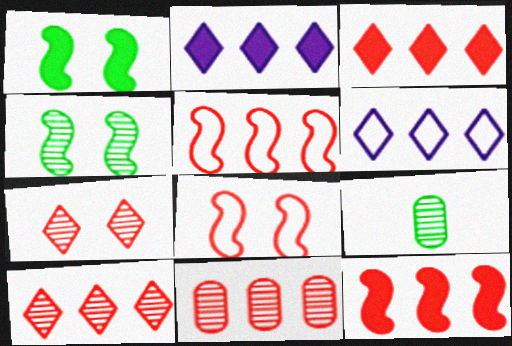[[2, 8, 9], 
[3, 5, 11]]